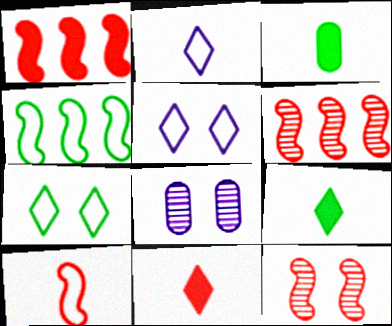[[1, 10, 12], 
[3, 5, 6], 
[4, 8, 11]]